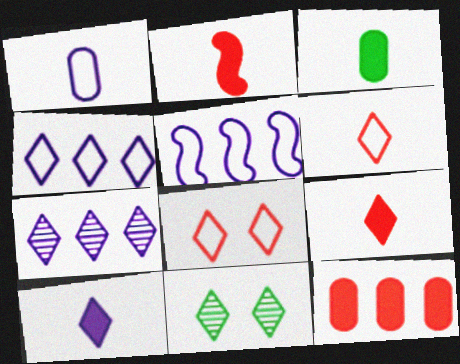[[2, 3, 10], 
[4, 9, 11]]